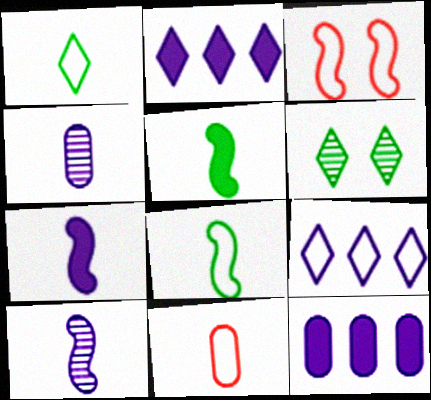[]